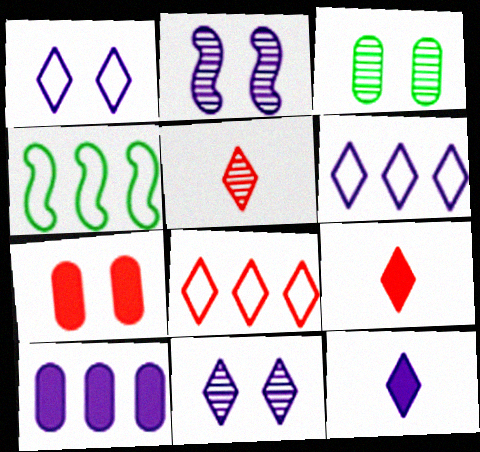[[6, 11, 12]]